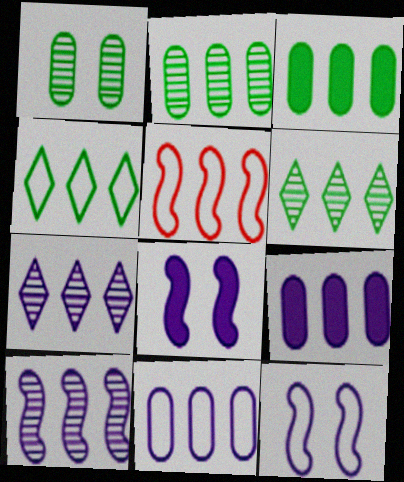[[3, 5, 7], 
[4, 5, 11], 
[5, 6, 9]]